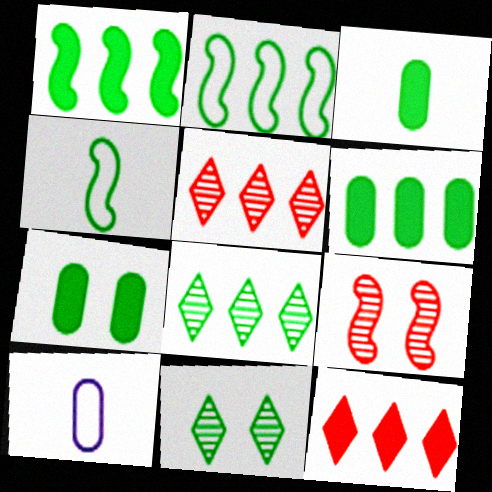[[2, 3, 11], 
[2, 6, 8], 
[3, 6, 7], 
[4, 6, 11], 
[4, 7, 8]]